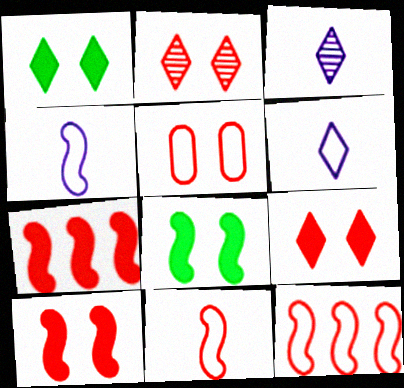[[2, 5, 10]]